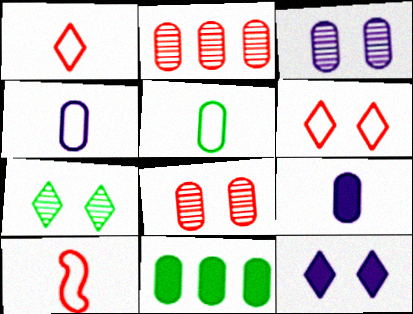[[4, 8, 11], 
[6, 7, 12]]